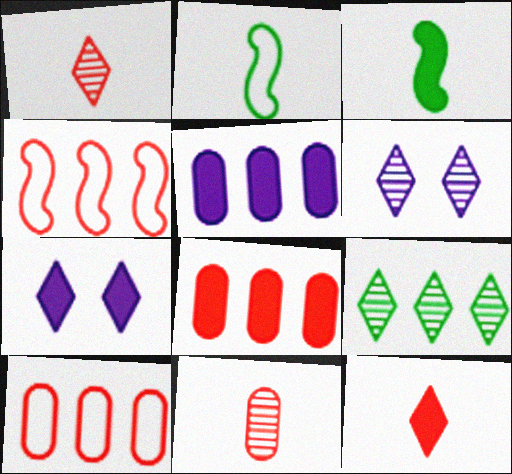[[1, 6, 9], 
[2, 6, 8], 
[3, 6, 10], 
[3, 7, 8], 
[4, 5, 9]]